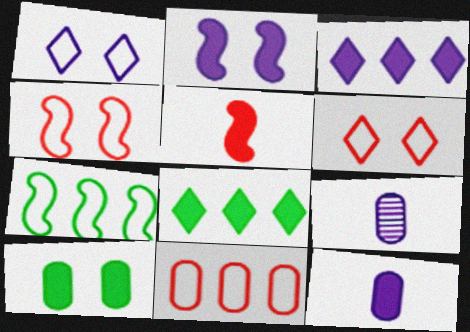[[2, 3, 12], 
[3, 5, 10], 
[4, 8, 9], 
[9, 10, 11]]